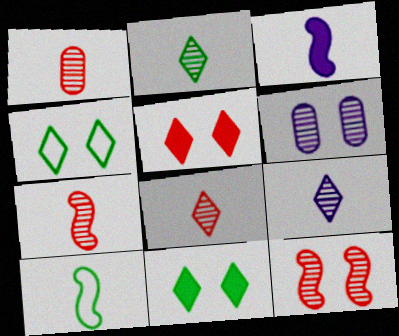[[1, 7, 8], 
[2, 8, 9], 
[3, 7, 10]]